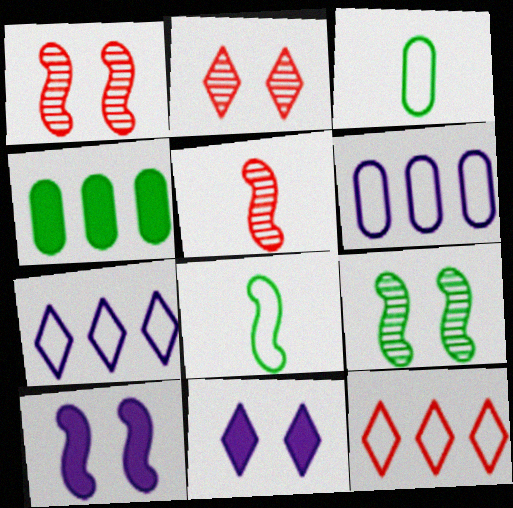[]